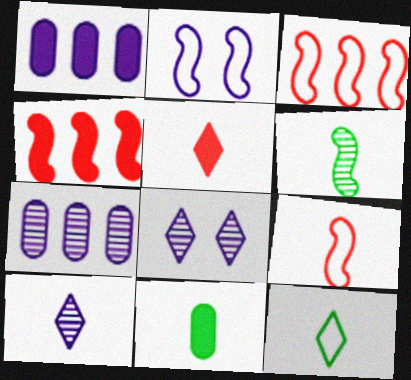[[1, 2, 10], 
[2, 4, 6], 
[3, 8, 11], 
[5, 10, 12], 
[6, 11, 12], 
[9, 10, 11]]